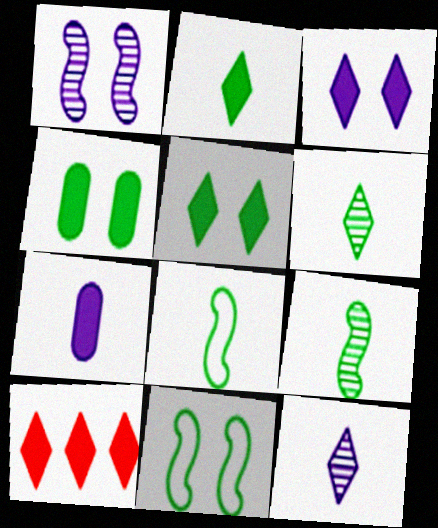[[2, 3, 10]]